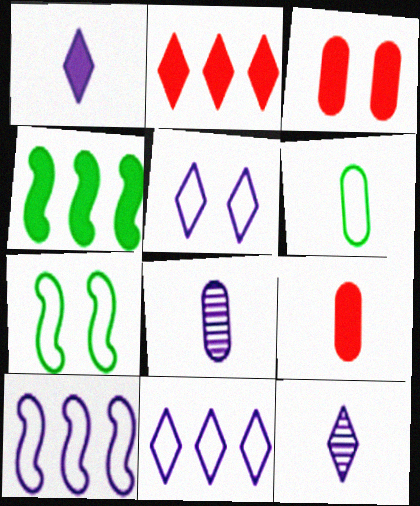[[1, 3, 4], 
[2, 7, 8], 
[6, 8, 9]]